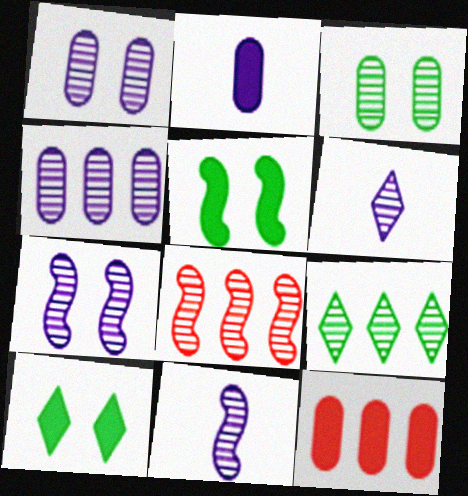[[3, 6, 8], 
[4, 6, 7], 
[4, 8, 9]]